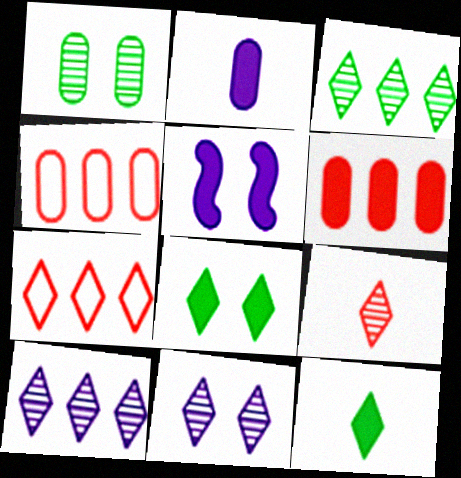[[1, 2, 4], 
[3, 9, 11], 
[5, 6, 12], 
[7, 11, 12]]